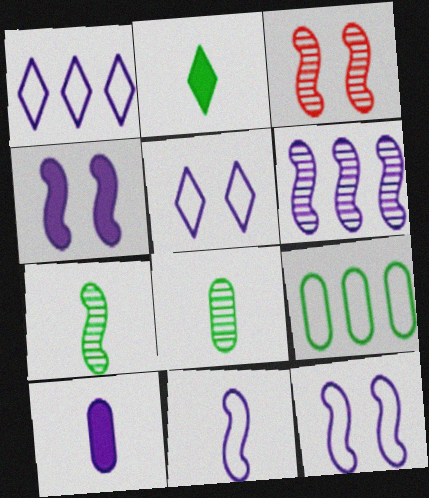[[3, 6, 7], 
[4, 6, 11], 
[5, 6, 10]]